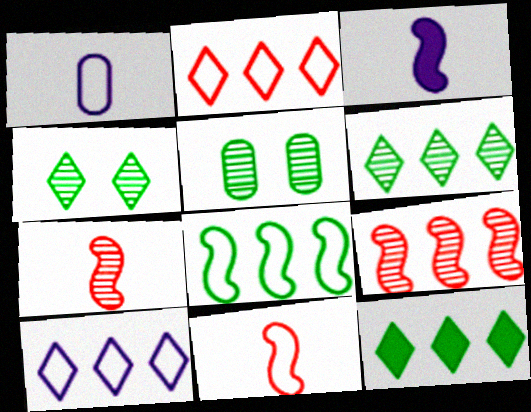[[2, 3, 5]]